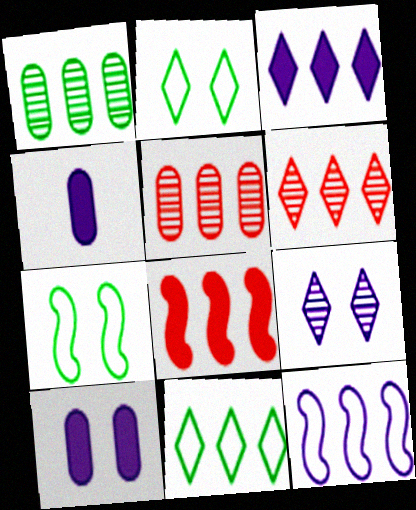[[3, 6, 11], 
[4, 6, 7], 
[4, 9, 12]]